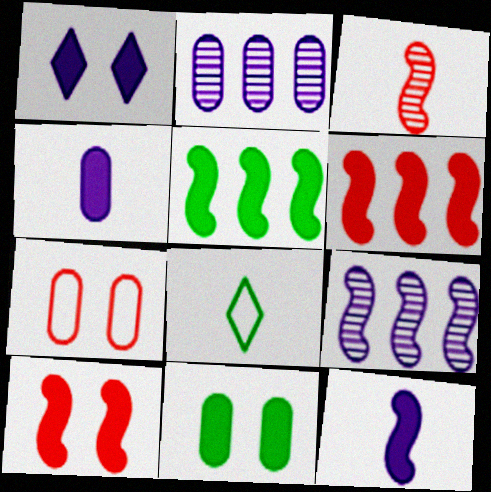[[1, 10, 11], 
[2, 8, 10], 
[3, 4, 8], 
[5, 10, 12]]